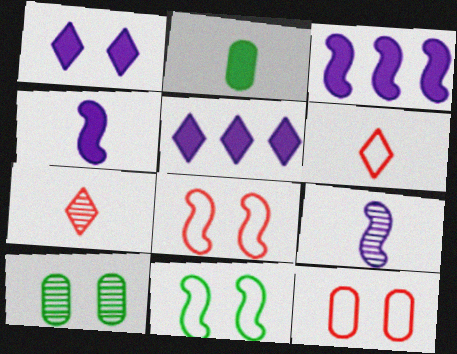[[1, 8, 10], 
[2, 6, 9], 
[3, 6, 10]]